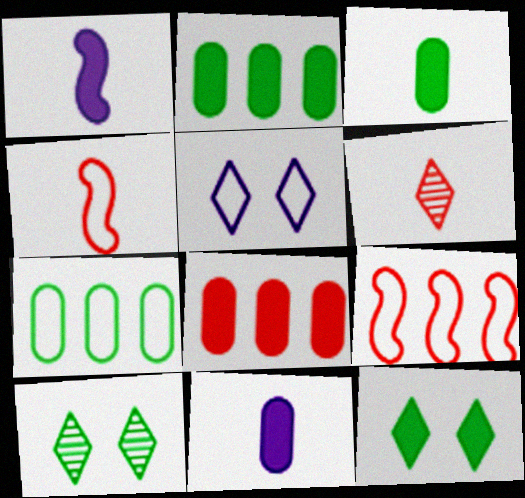[[1, 8, 12], 
[4, 5, 7], 
[9, 10, 11]]